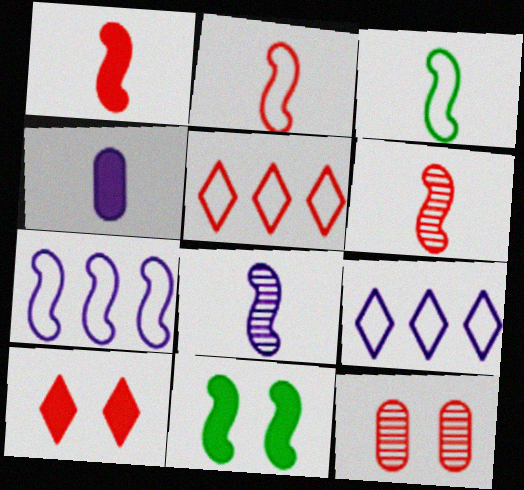[[1, 2, 6], 
[1, 3, 8], 
[1, 5, 12], 
[6, 7, 11]]